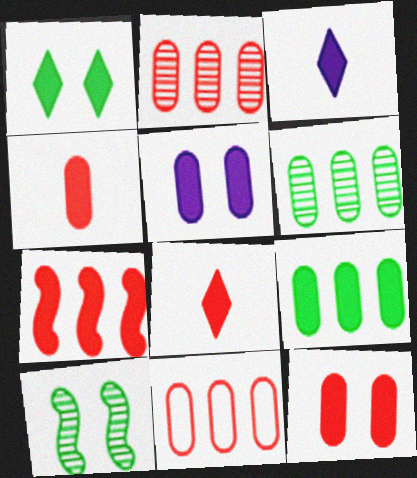[[3, 10, 11], 
[4, 5, 9], 
[7, 8, 12]]